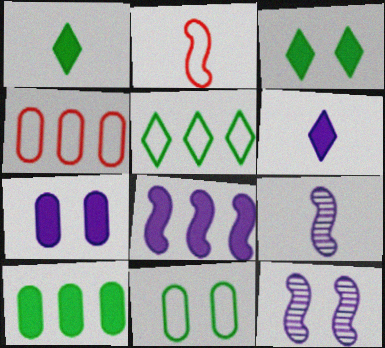[[1, 4, 12], 
[3, 4, 9], 
[6, 7, 8]]